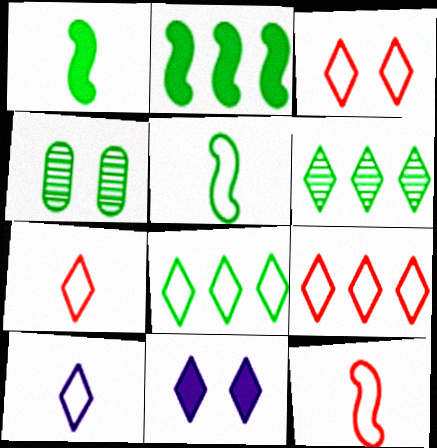[[1, 4, 8], 
[3, 7, 9], 
[3, 8, 10], 
[6, 7, 11]]